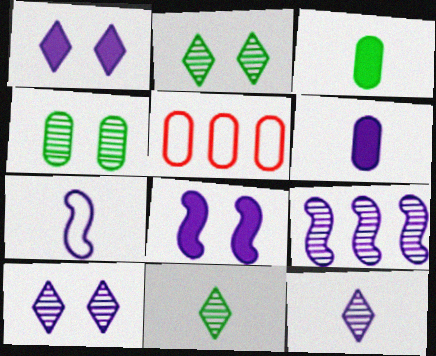[[4, 5, 6], 
[5, 8, 11], 
[6, 7, 12], 
[7, 8, 9]]